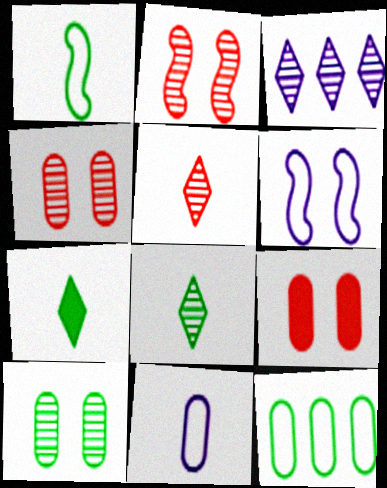[[1, 3, 9]]